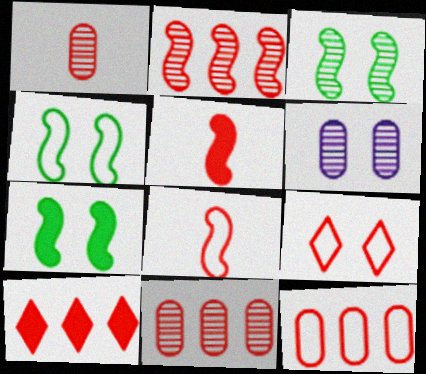[[2, 10, 12], 
[3, 4, 7], 
[5, 9, 11], 
[6, 7, 9], 
[8, 9, 12]]